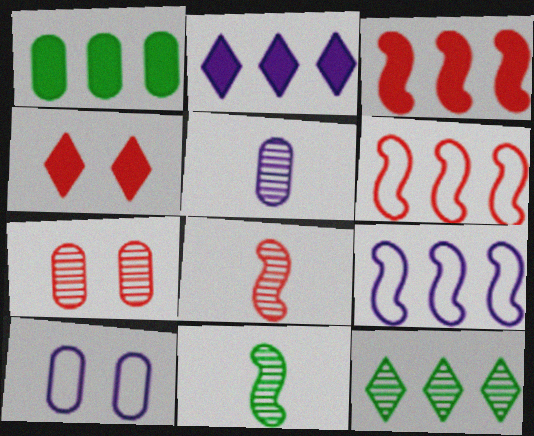[[1, 2, 3]]